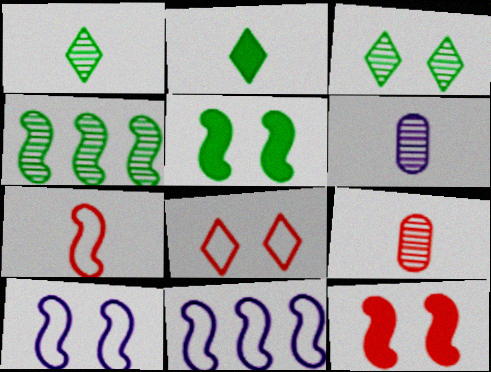[[2, 6, 7]]